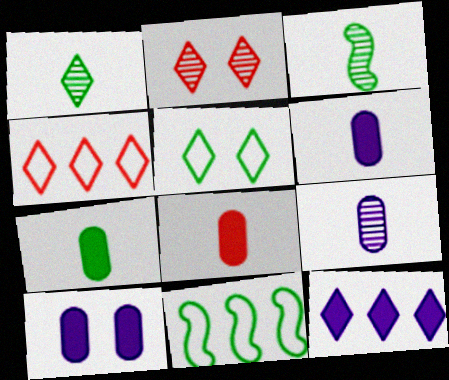[[2, 6, 11], 
[3, 4, 10], 
[6, 7, 8]]